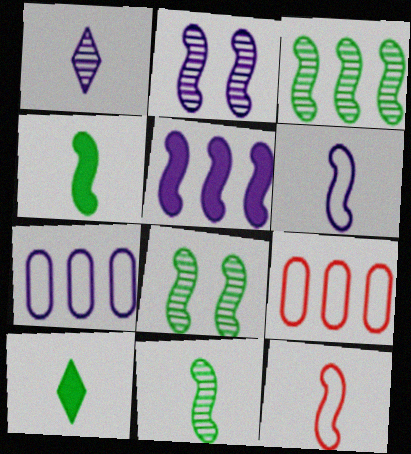[[2, 5, 6], 
[2, 9, 10], 
[3, 8, 11], 
[5, 8, 12]]